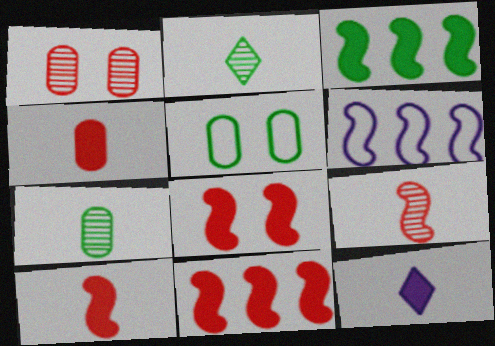[[2, 3, 5], 
[8, 10, 11]]